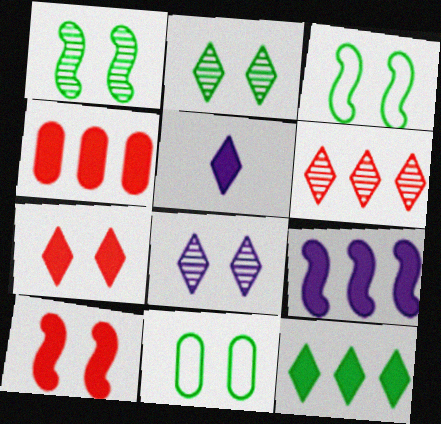[[4, 9, 12], 
[5, 7, 12], 
[8, 10, 11]]